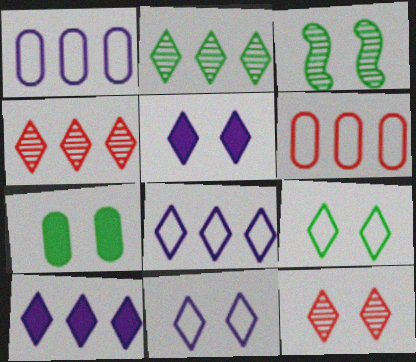[[3, 7, 9], 
[5, 9, 12]]